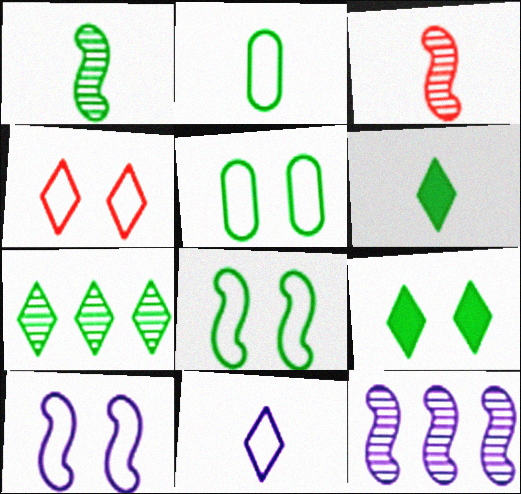[[1, 2, 6], 
[4, 5, 10]]